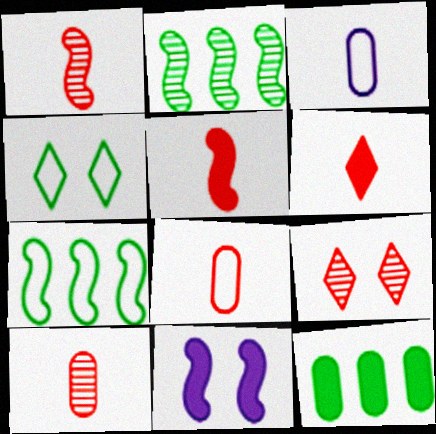[[1, 6, 8], 
[1, 7, 11], 
[6, 11, 12]]